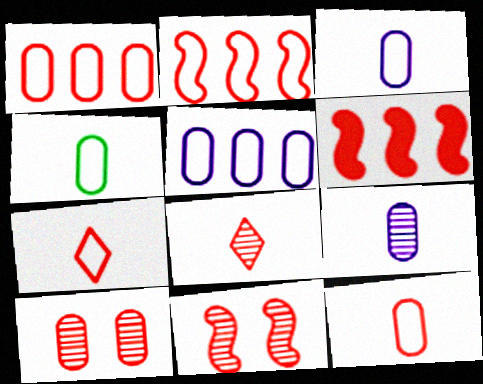[[3, 4, 12], 
[6, 7, 10]]